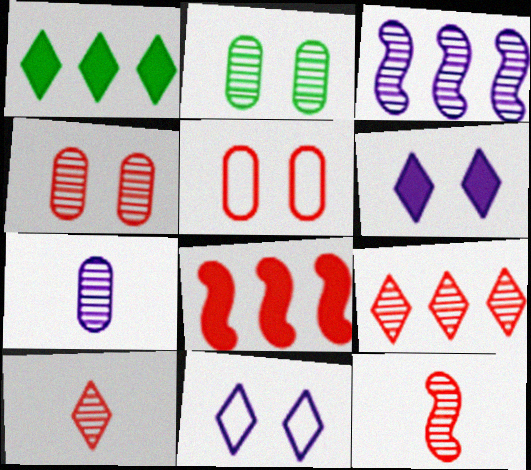[[1, 10, 11], 
[2, 3, 10], 
[4, 9, 12], 
[5, 8, 10]]